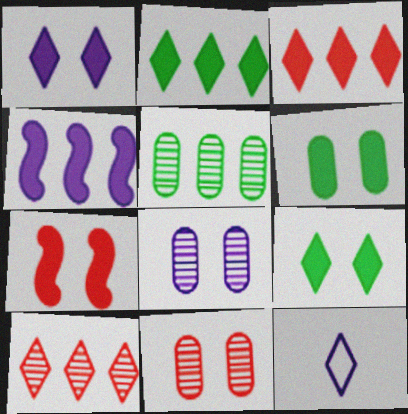[[1, 6, 7], 
[4, 8, 12], 
[5, 7, 12], 
[9, 10, 12]]